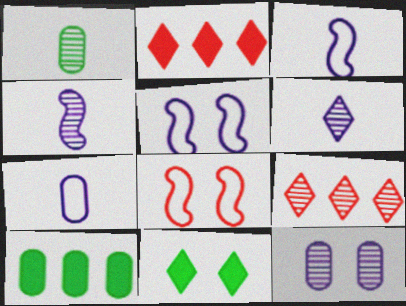[[1, 2, 5], 
[6, 8, 10], 
[8, 11, 12]]